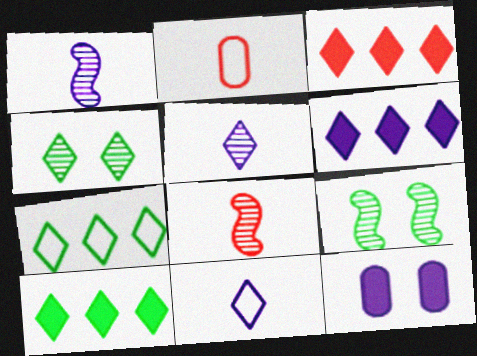[[2, 6, 9], 
[3, 4, 11], 
[3, 6, 10], 
[7, 8, 12]]